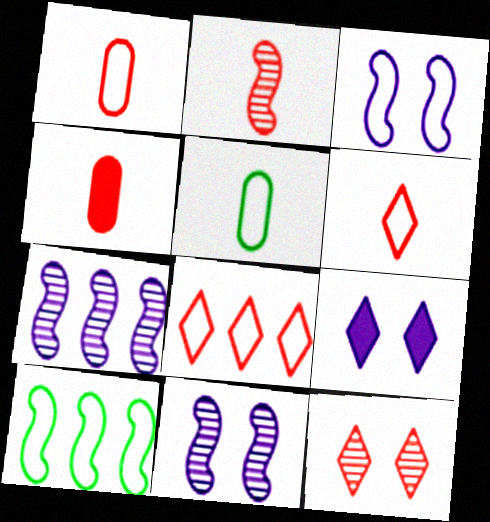[[2, 4, 6], 
[3, 5, 8]]